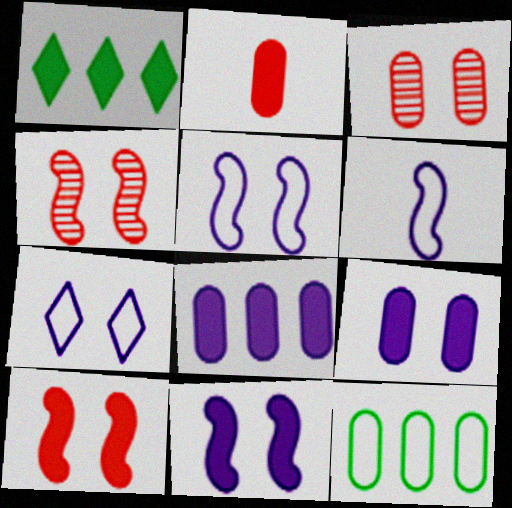[[1, 2, 11], 
[1, 3, 6]]